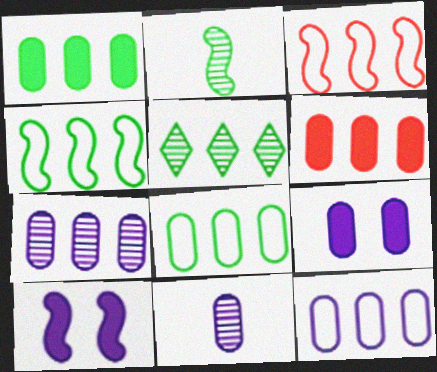[[1, 4, 5], 
[2, 3, 10], 
[6, 7, 8], 
[9, 11, 12]]